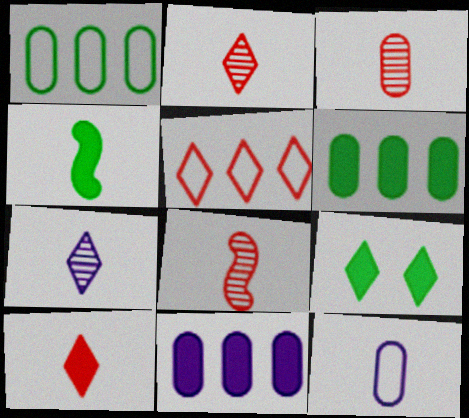[[2, 3, 8], 
[2, 4, 12], 
[4, 6, 9], 
[5, 7, 9]]